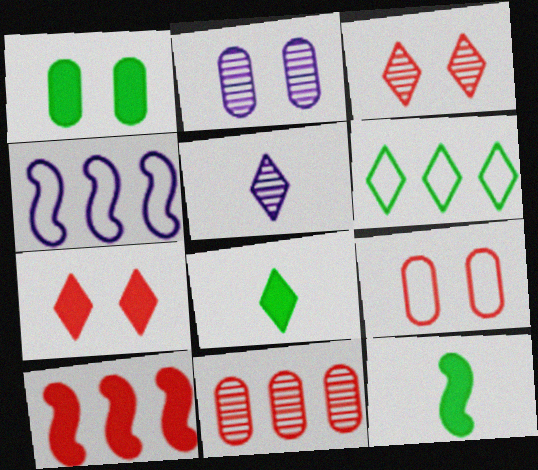[[1, 2, 9], 
[5, 6, 7]]